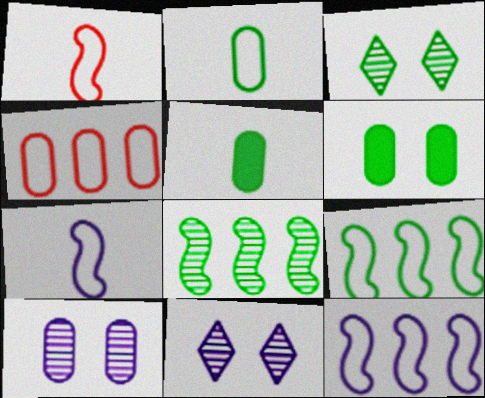[[3, 5, 9], 
[4, 5, 10]]